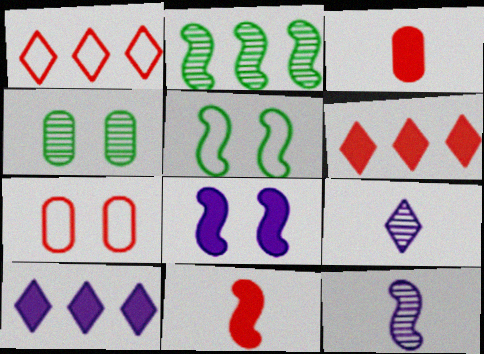[]